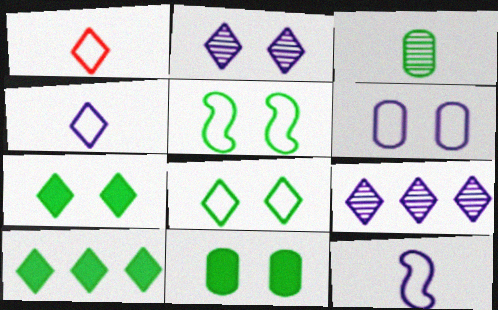[[1, 2, 10], 
[1, 7, 9], 
[3, 5, 10]]